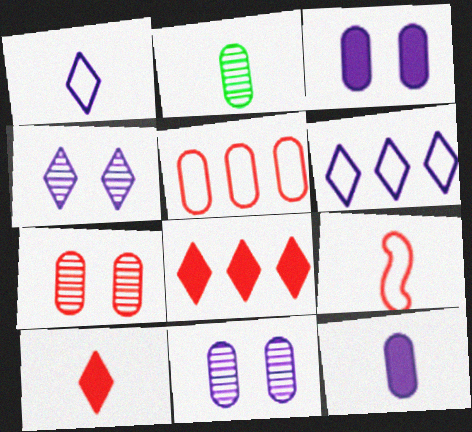[[2, 3, 5], 
[7, 8, 9]]